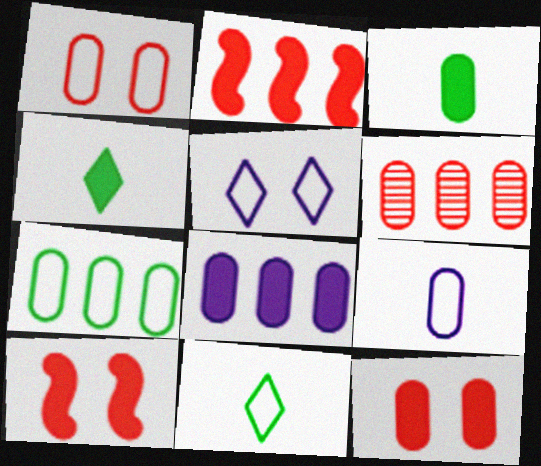[[1, 7, 9], 
[3, 8, 12], 
[4, 8, 10], 
[6, 7, 8]]